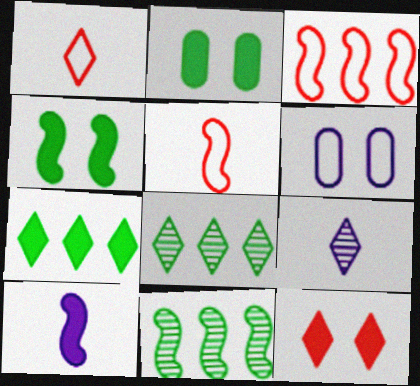[[2, 3, 9]]